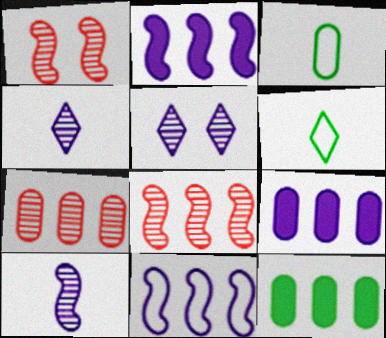[[1, 6, 9]]